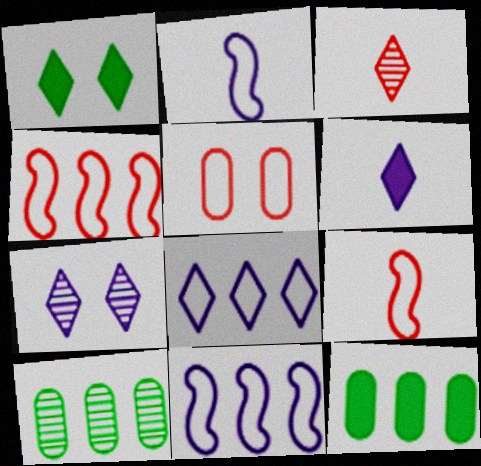[[1, 3, 8], 
[6, 7, 8], 
[7, 9, 12]]